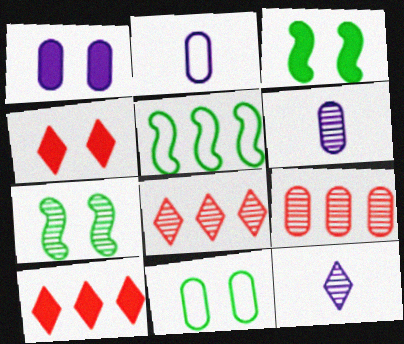[[1, 3, 4], 
[2, 3, 8], 
[2, 7, 10], 
[4, 5, 6], 
[6, 7, 8], 
[7, 9, 12]]